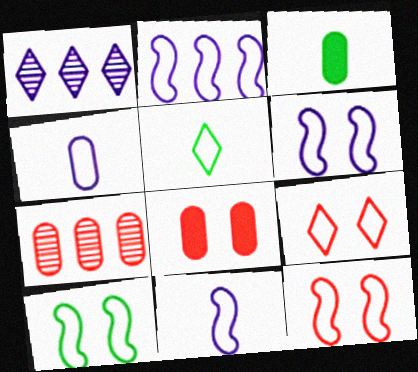[[1, 3, 12], 
[2, 6, 11], 
[6, 10, 12]]